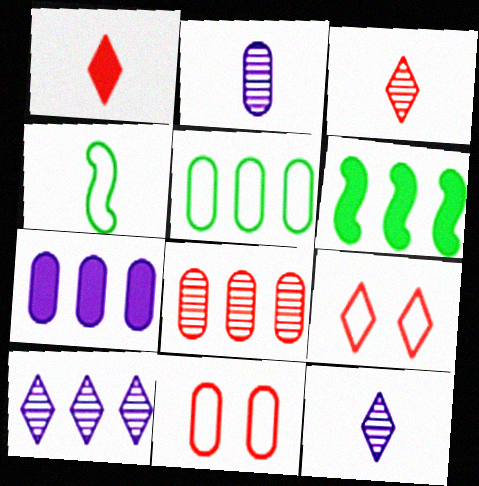[[1, 2, 4], 
[2, 6, 9], 
[5, 7, 8], 
[6, 11, 12]]